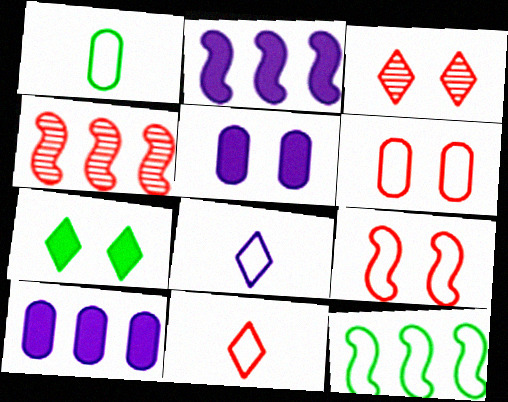[[1, 2, 3], 
[2, 4, 12], 
[6, 8, 12]]